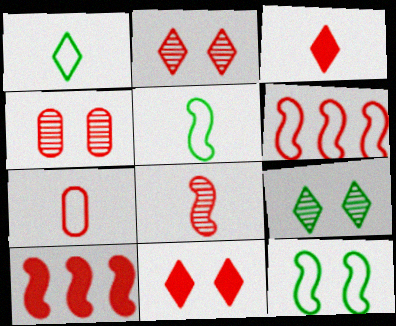[[2, 7, 10], 
[3, 4, 6], 
[3, 7, 8]]